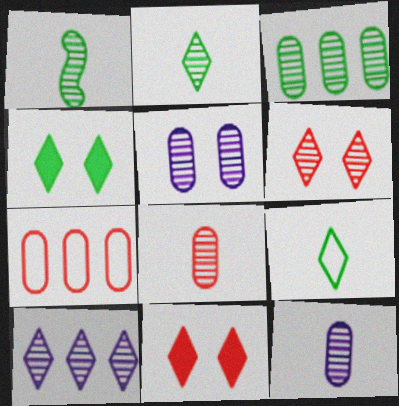[[2, 6, 10], 
[3, 5, 8], 
[9, 10, 11]]